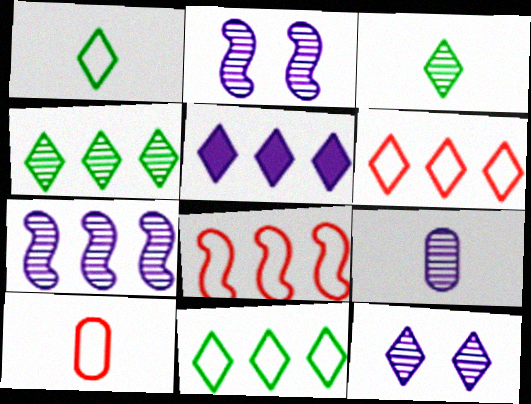[[4, 5, 6], 
[7, 9, 12]]